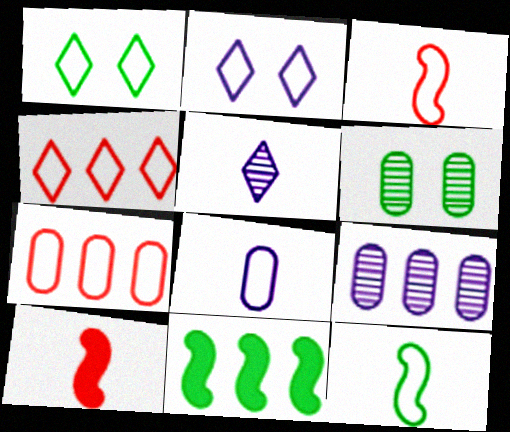[[1, 9, 10], 
[2, 7, 12], 
[4, 9, 11]]